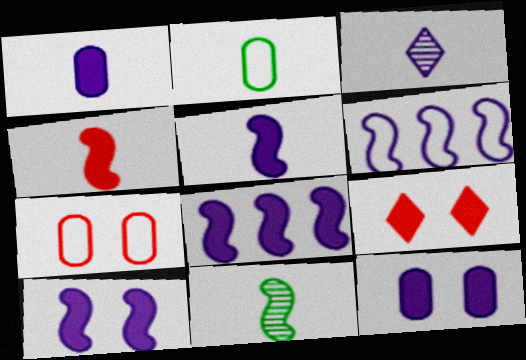[[2, 3, 4], 
[3, 6, 12], 
[5, 8, 10]]